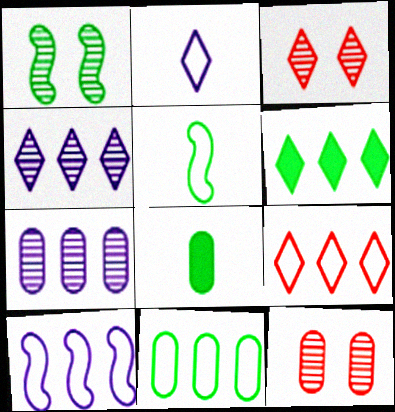[[2, 3, 6], 
[3, 8, 10], 
[4, 6, 9], 
[9, 10, 11]]